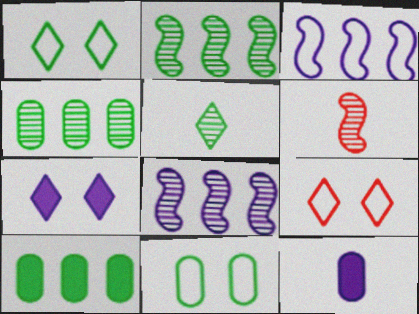[[2, 9, 12]]